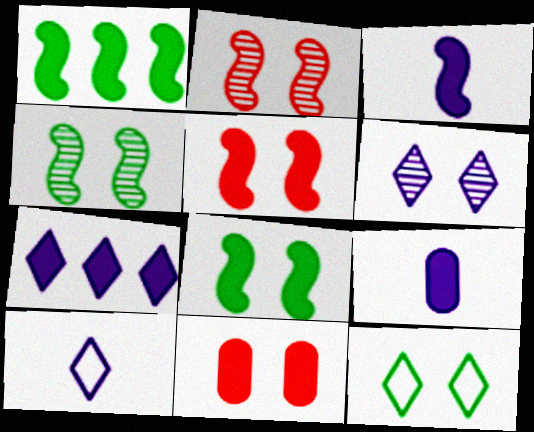[[1, 3, 5], 
[6, 7, 10]]